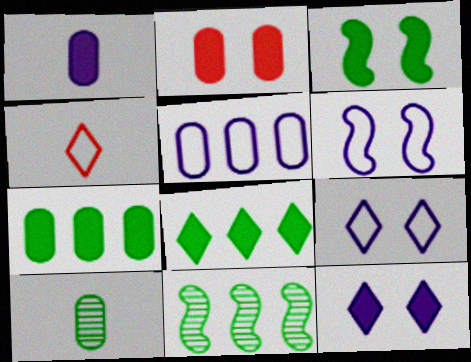[[1, 2, 7], 
[2, 3, 12], 
[2, 5, 10]]